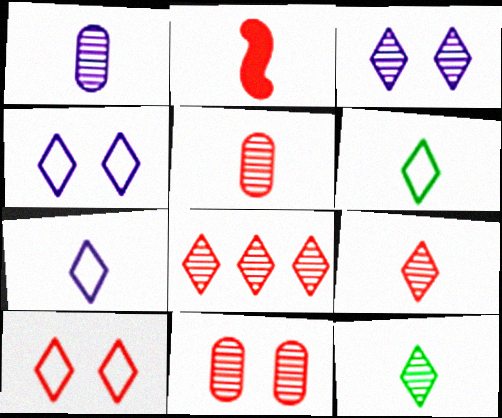[[1, 2, 6], 
[3, 8, 12]]